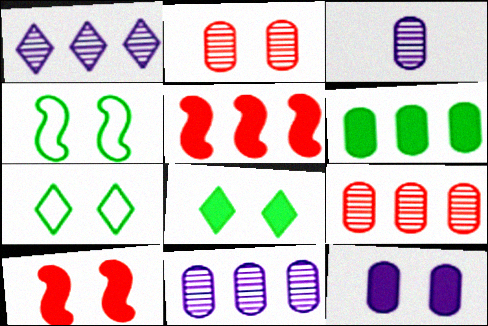[[3, 5, 7], 
[8, 10, 12]]